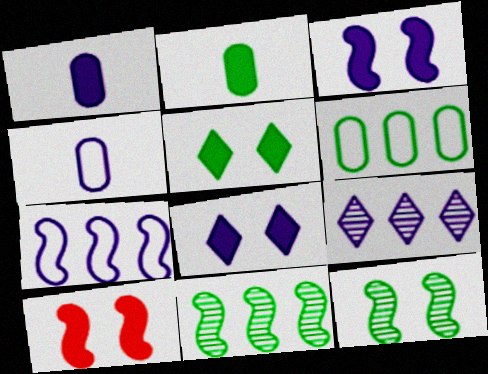[[3, 4, 9]]